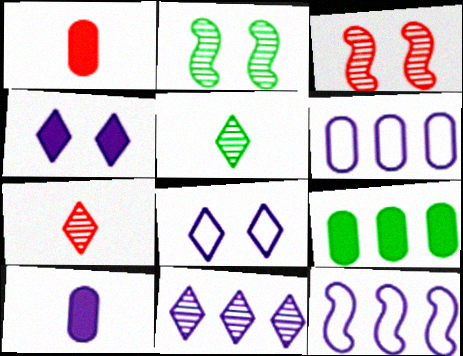[]